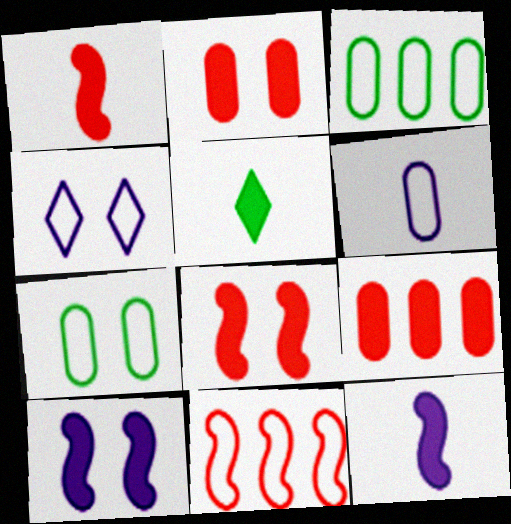[[5, 9, 10]]